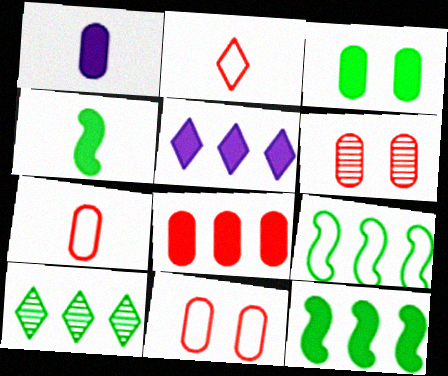[[1, 3, 8], 
[5, 8, 12], 
[6, 7, 8]]